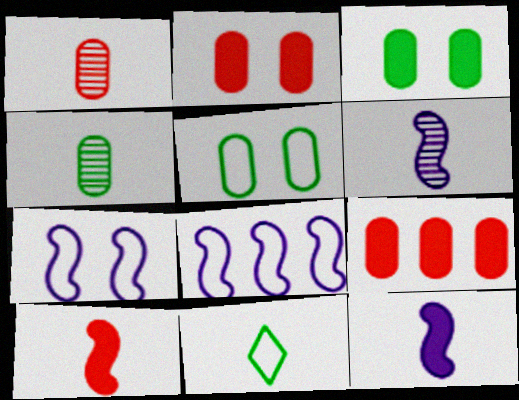[[1, 11, 12]]